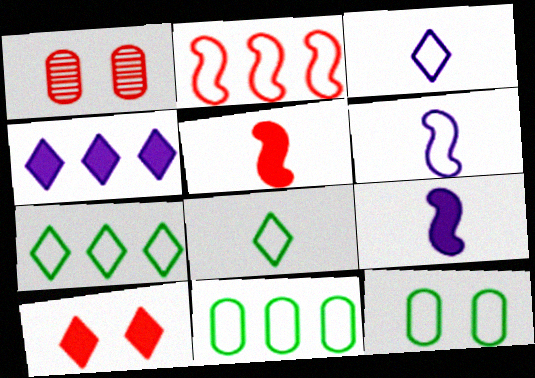[[1, 7, 9], 
[2, 3, 12]]